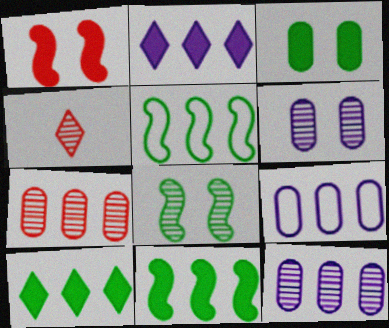[[2, 5, 7], 
[4, 8, 12]]